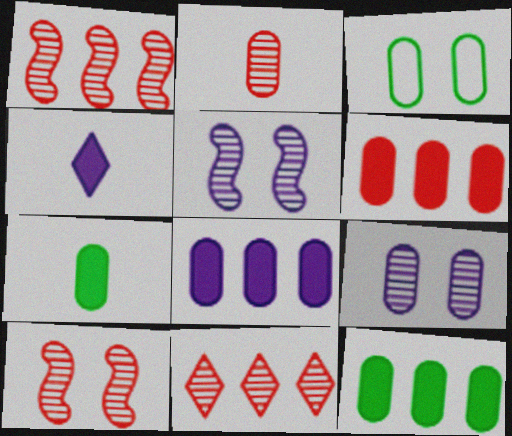[[1, 3, 4], 
[2, 3, 8], 
[2, 10, 11], 
[6, 8, 12]]